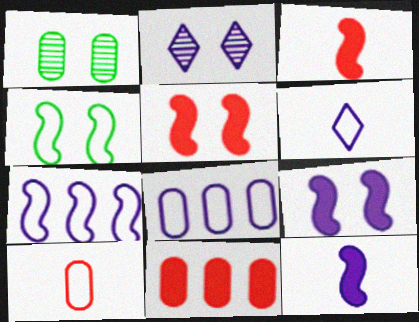[[2, 8, 12]]